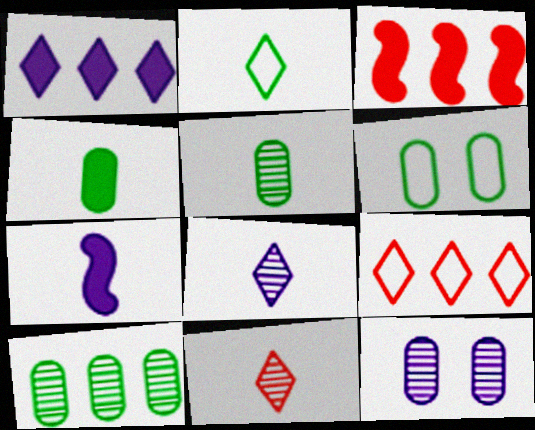[[2, 3, 12], 
[3, 6, 8], 
[4, 6, 10]]